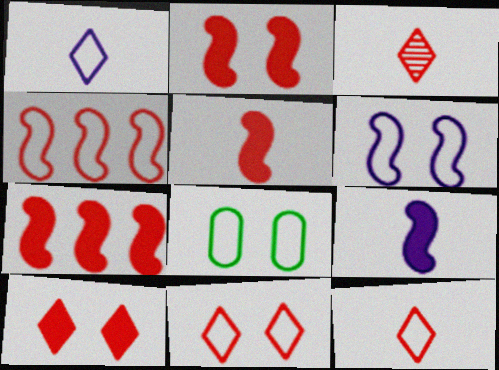[[1, 4, 8], 
[2, 5, 7], 
[6, 8, 11]]